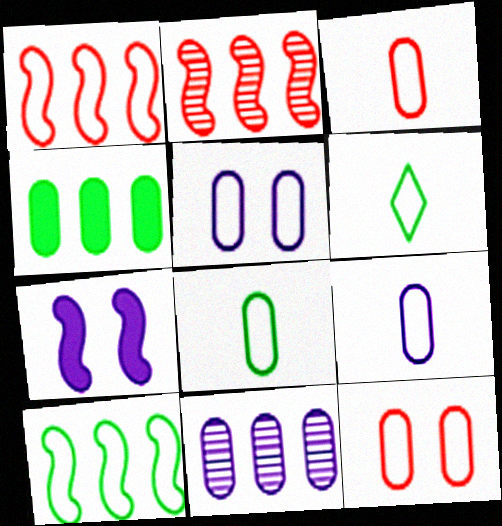[[1, 5, 6], 
[3, 8, 9]]